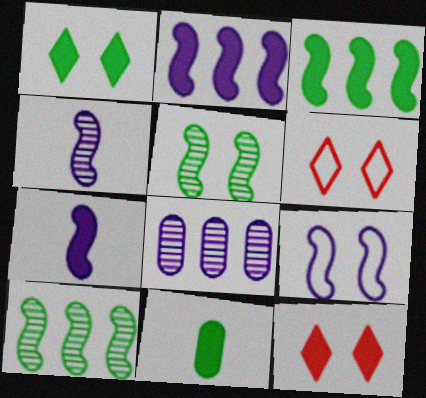[[1, 3, 11], 
[2, 4, 9], 
[2, 11, 12]]